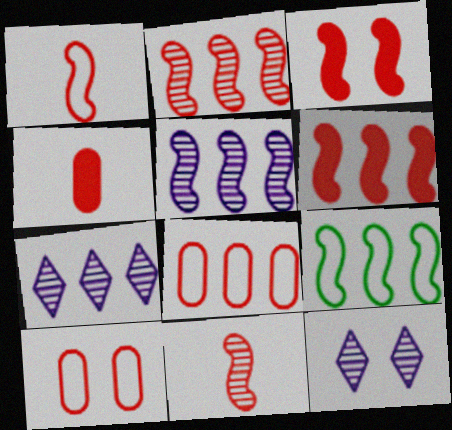[[1, 2, 3], 
[4, 9, 12], 
[5, 6, 9]]